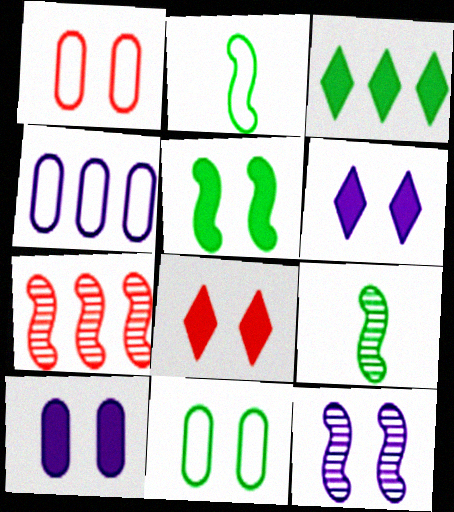[[3, 4, 7], 
[3, 9, 11], 
[4, 8, 9], 
[5, 8, 10], 
[7, 9, 12], 
[8, 11, 12]]